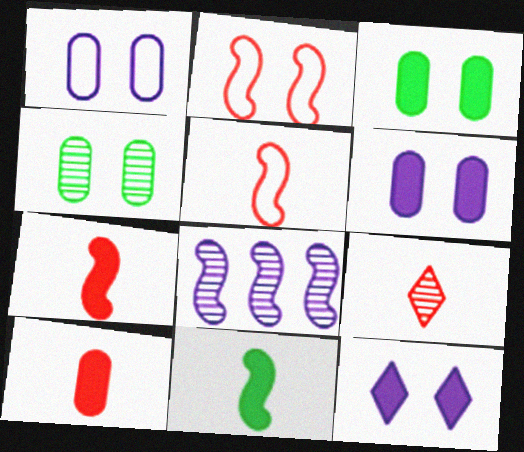[[2, 4, 12], 
[2, 8, 11], 
[4, 8, 9], 
[5, 9, 10]]